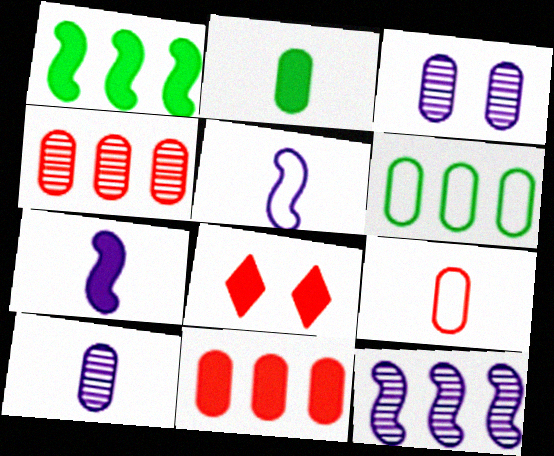[[2, 9, 10]]